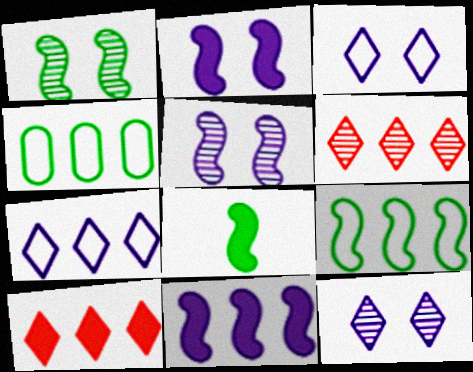[[1, 8, 9], 
[4, 6, 11]]